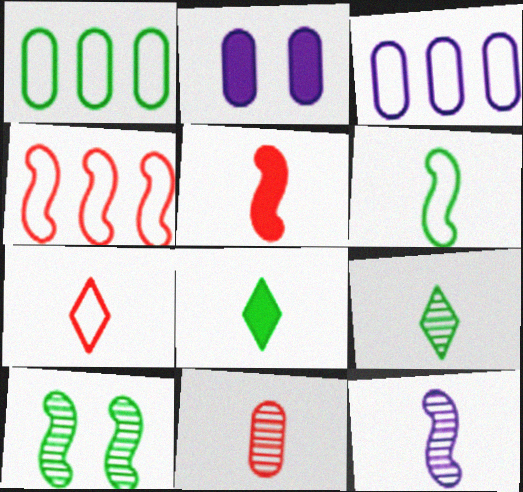[[1, 2, 11], 
[1, 8, 10], 
[2, 4, 9], 
[5, 6, 12], 
[5, 7, 11], 
[9, 11, 12]]